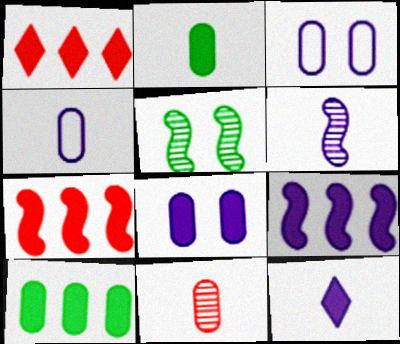[[1, 4, 5], 
[1, 9, 10], 
[2, 4, 11], 
[3, 10, 11], 
[4, 6, 12], 
[8, 9, 12]]